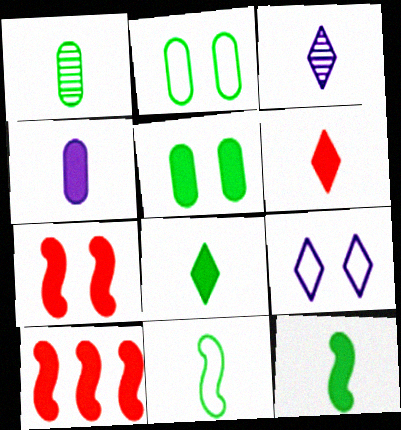[[1, 8, 11], 
[1, 9, 10], 
[2, 3, 10], 
[4, 6, 12]]